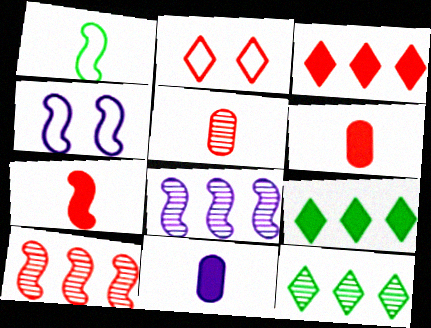[[2, 6, 10], 
[4, 5, 9], 
[4, 6, 12]]